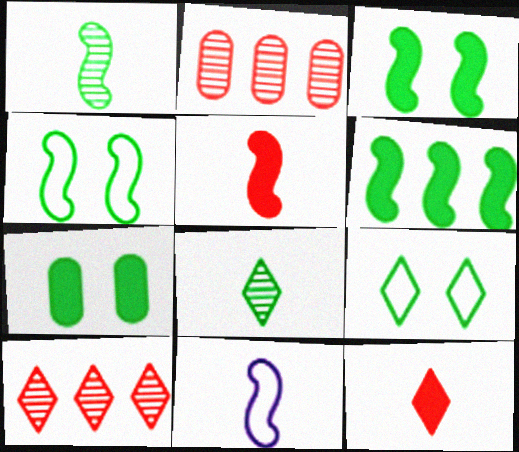[[1, 4, 6], 
[1, 5, 11], 
[7, 10, 11]]